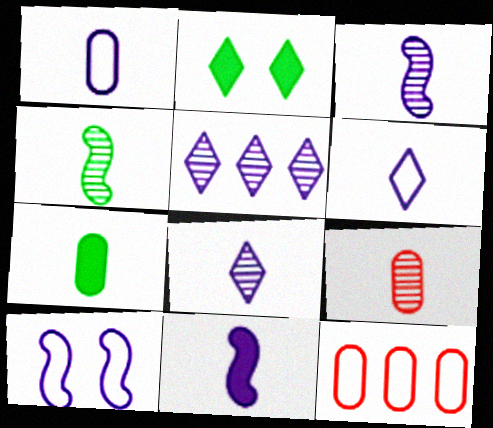[[1, 7, 9], 
[1, 8, 11], 
[2, 3, 12], 
[4, 8, 9]]